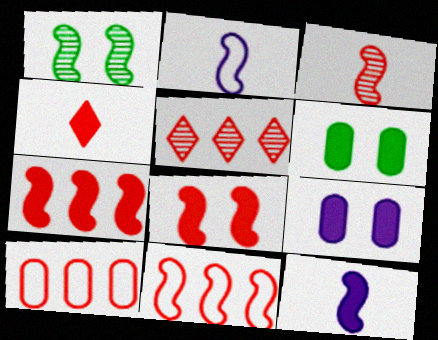[[1, 2, 7], 
[1, 11, 12], 
[2, 5, 6], 
[3, 8, 11], 
[5, 7, 10]]